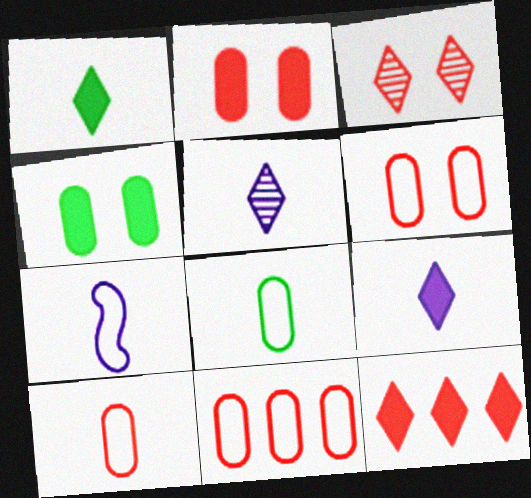[[6, 10, 11]]